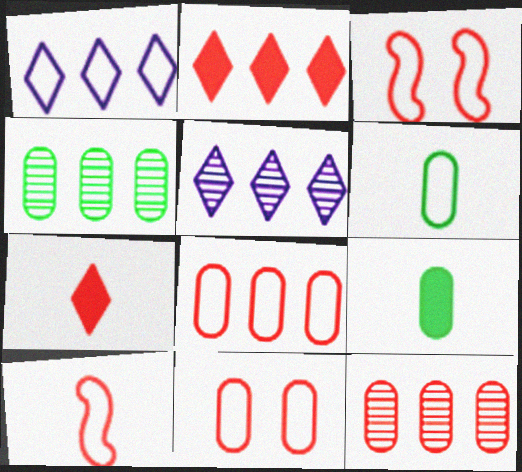[[1, 3, 6], 
[3, 5, 9], 
[3, 7, 12]]